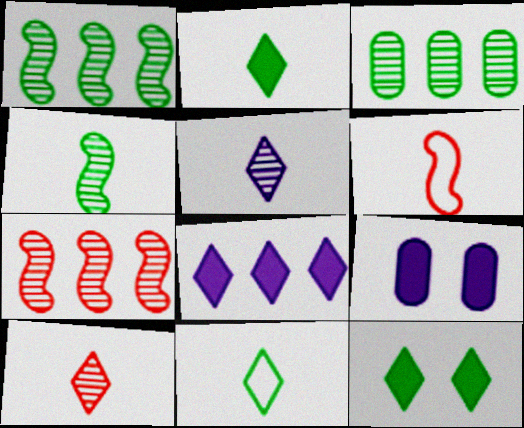[[7, 9, 11]]